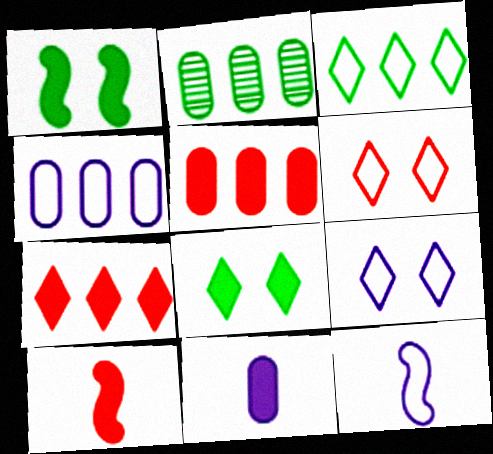[[1, 7, 11], 
[2, 4, 5], 
[2, 9, 10], 
[4, 9, 12]]